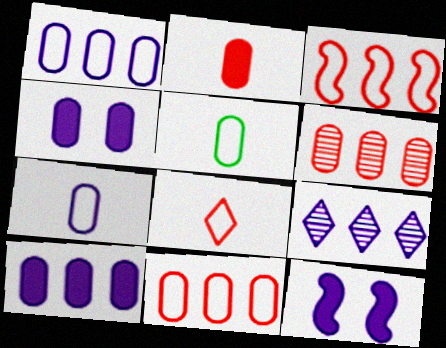[[4, 5, 6], 
[7, 9, 12]]